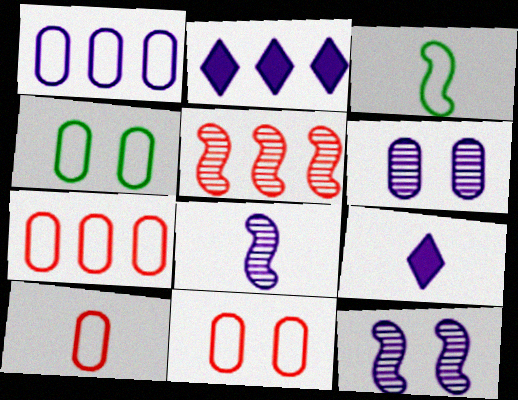[[1, 4, 10], 
[1, 9, 12], 
[4, 5, 9], 
[7, 10, 11]]